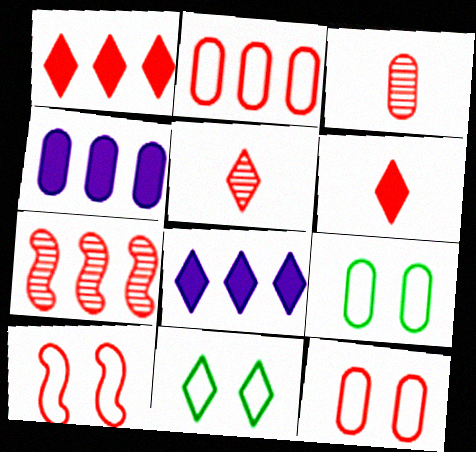[[1, 2, 7], 
[1, 3, 10], 
[3, 4, 9], 
[5, 8, 11], 
[6, 7, 12]]